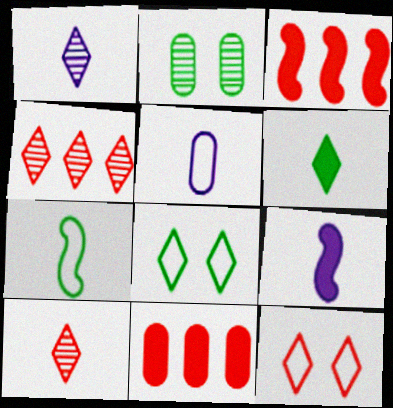[[1, 5, 9], 
[2, 5, 11]]